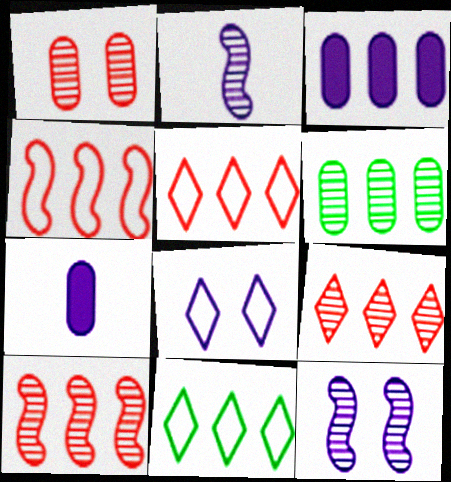[[2, 3, 8], 
[3, 10, 11]]